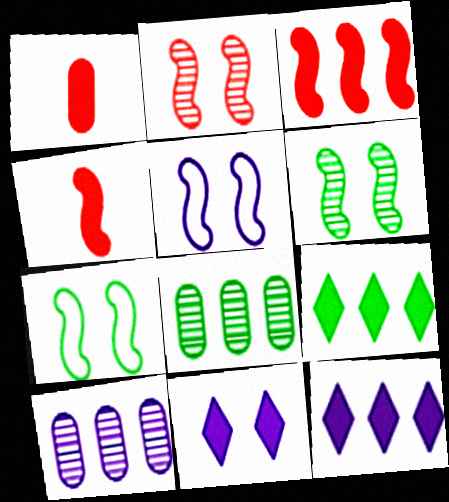[]